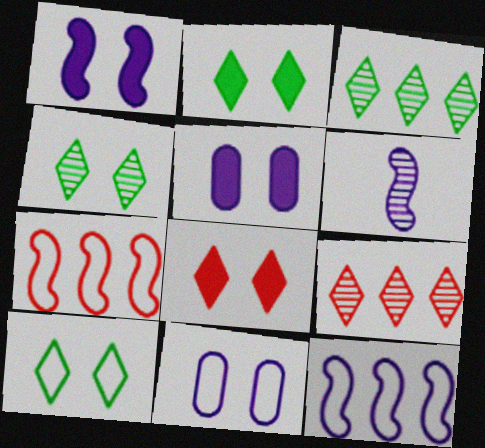[[1, 6, 12], 
[2, 4, 10]]